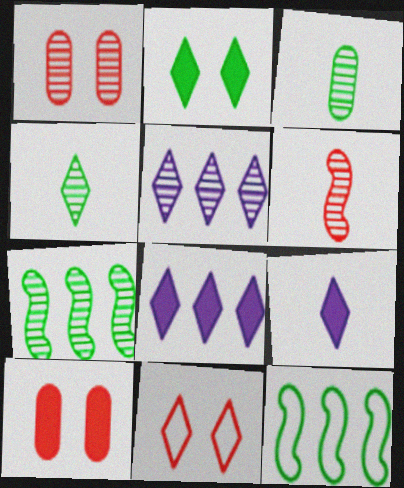[[1, 9, 12], 
[2, 3, 12], 
[4, 8, 11]]